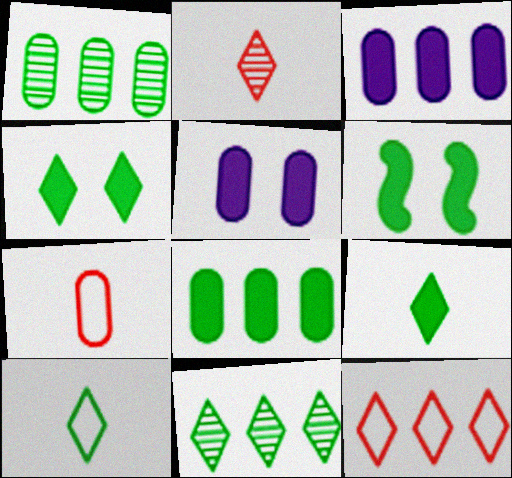[[1, 5, 7], 
[1, 6, 10], 
[4, 10, 11], 
[6, 8, 9]]